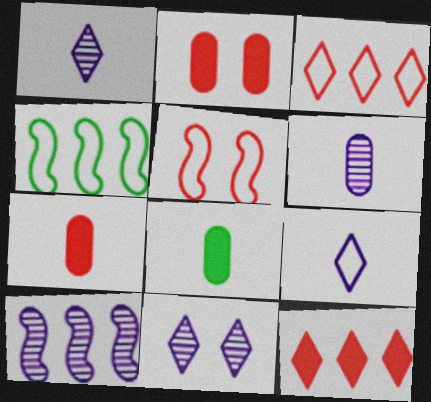[[1, 2, 4], 
[4, 7, 11], 
[6, 10, 11]]